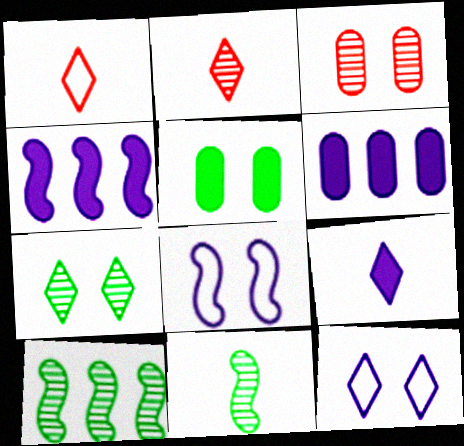[]